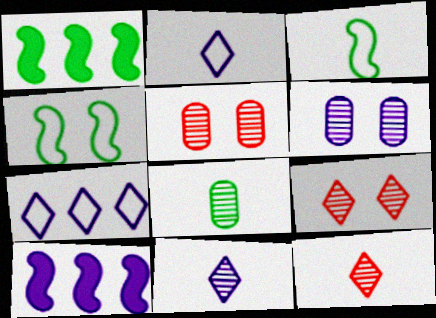[[1, 2, 5], 
[2, 6, 10]]